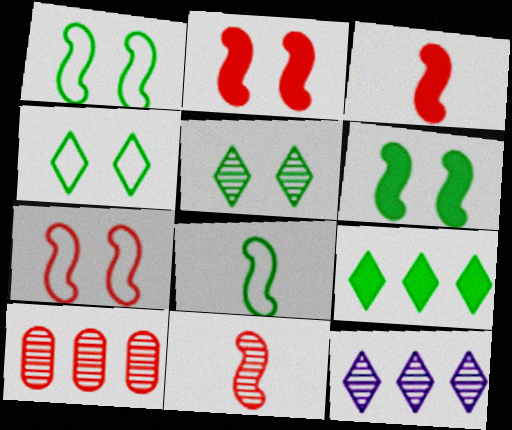[]